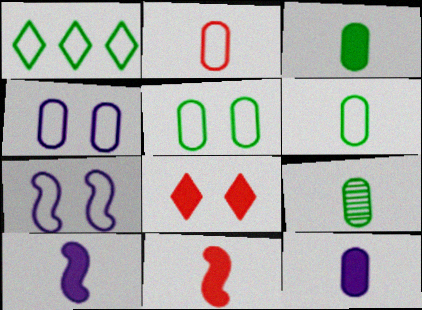[[1, 2, 7], 
[2, 9, 12], 
[3, 6, 9]]